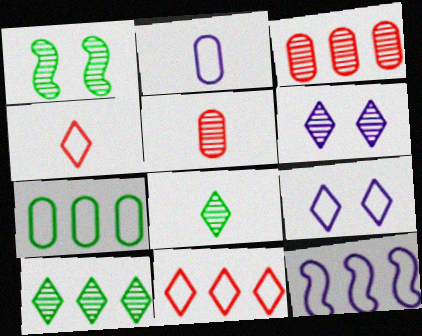[[2, 9, 12], 
[7, 11, 12]]